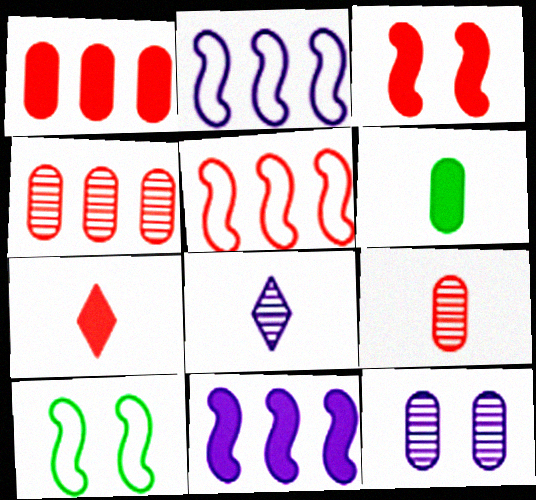[[1, 3, 7], 
[1, 8, 10]]